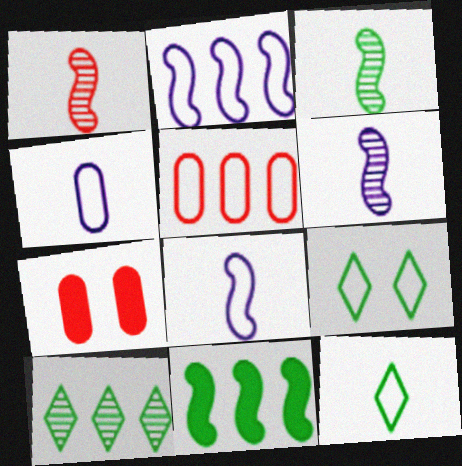[[1, 3, 6], 
[5, 8, 9], 
[7, 8, 10]]